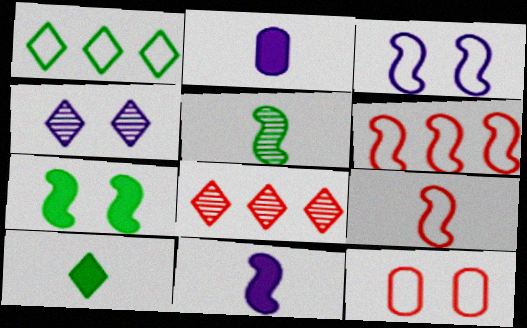[[4, 7, 12], 
[5, 9, 11]]